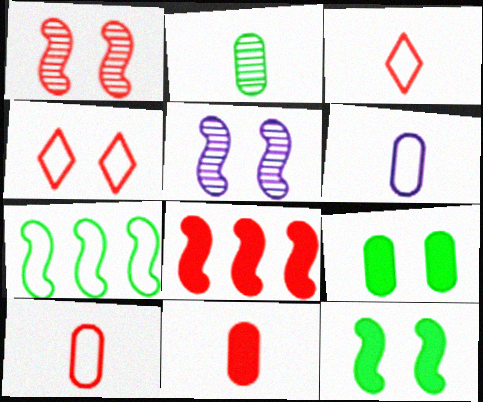[[2, 6, 11], 
[4, 5, 9], 
[4, 6, 7]]